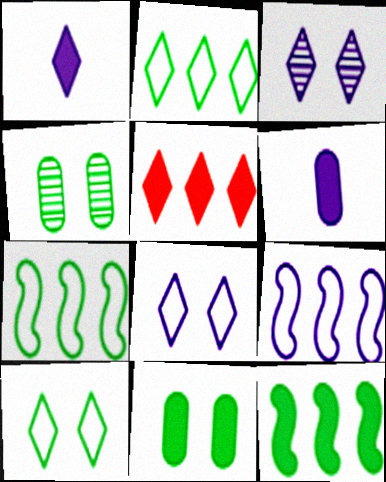[[3, 6, 9]]